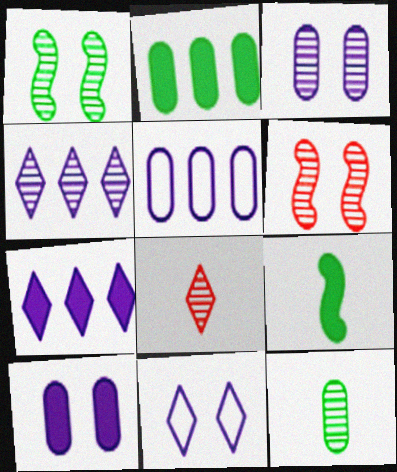[[4, 6, 12]]